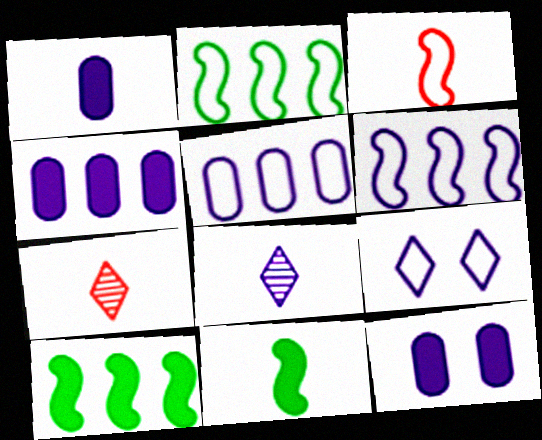[[1, 4, 12], 
[2, 7, 12], 
[6, 8, 12]]